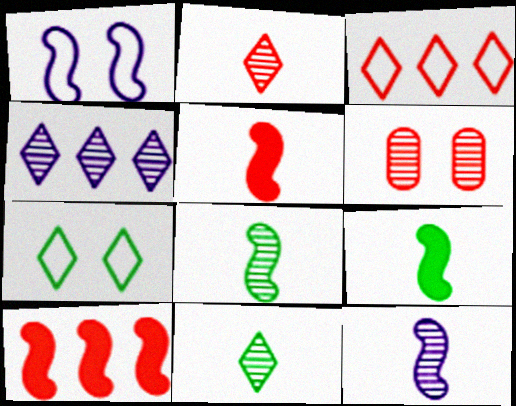[[1, 8, 10], 
[3, 5, 6], 
[4, 6, 8]]